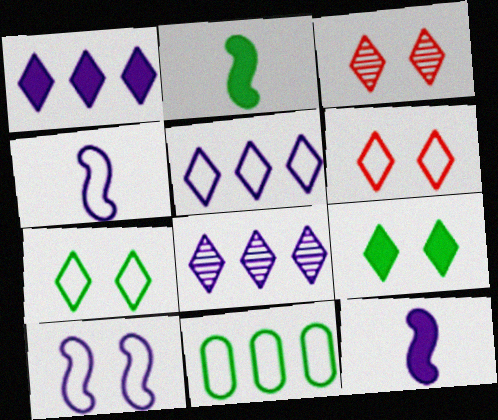[[1, 5, 8], 
[3, 11, 12], 
[4, 6, 11]]